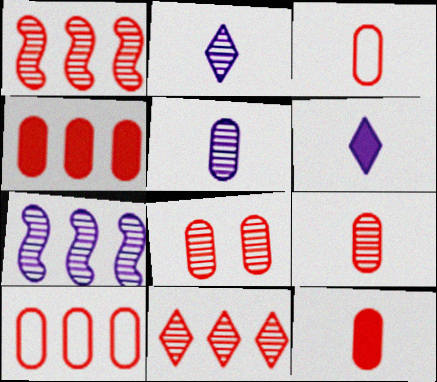[[3, 4, 8], 
[3, 9, 12], 
[8, 10, 12]]